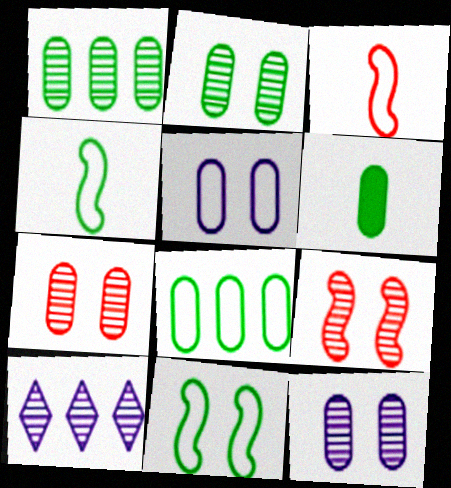[[2, 6, 8], 
[2, 7, 12]]